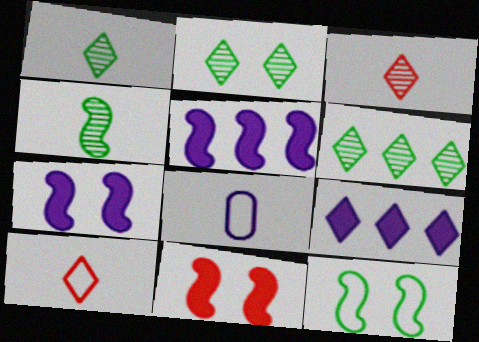[[1, 2, 6], 
[2, 9, 10], 
[6, 8, 11]]